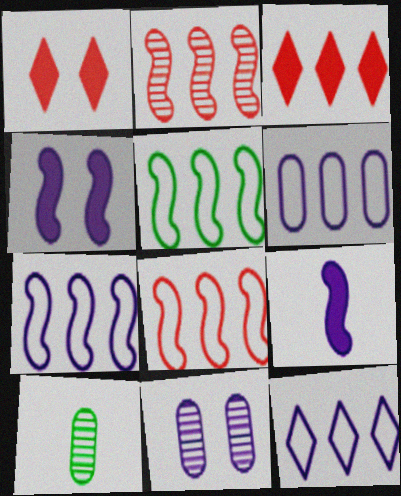[[1, 7, 10], 
[5, 7, 8], 
[6, 7, 12], 
[9, 11, 12]]